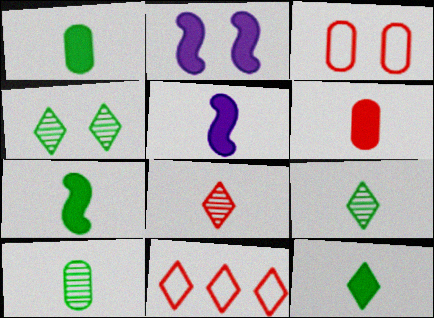[[1, 7, 12], 
[2, 3, 4], 
[2, 10, 11], 
[5, 6, 12]]